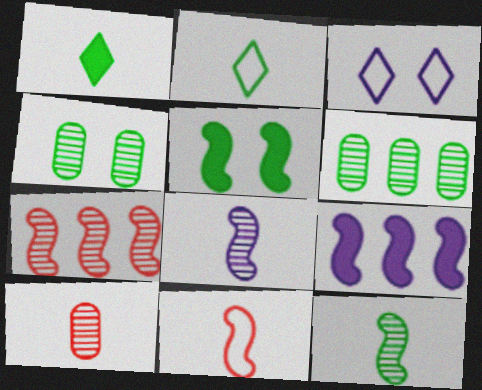[[2, 5, 6]]